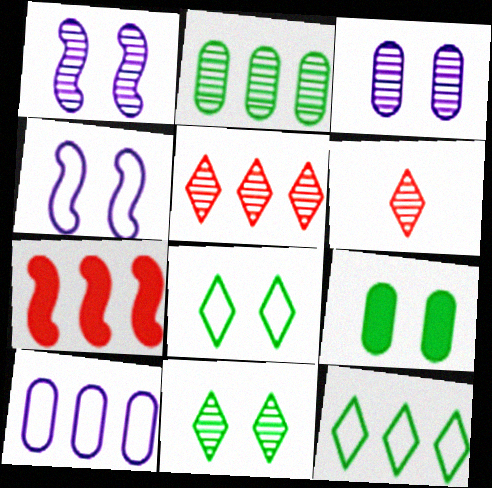[[1, 2, 6]]